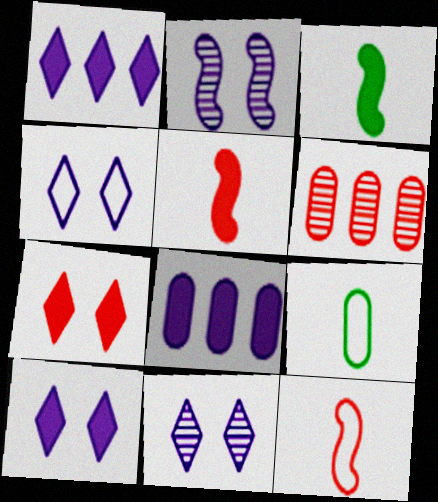[[3, 4, 6], 
[3, 7, 8], 
[4, 10, 11], 
[6, 7, 12]]